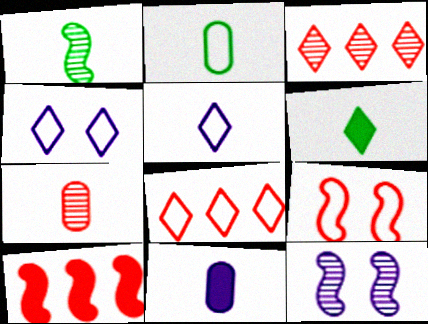[[1, 2, 6], 
[2, 7, 11], 
[3, 4, 6]]